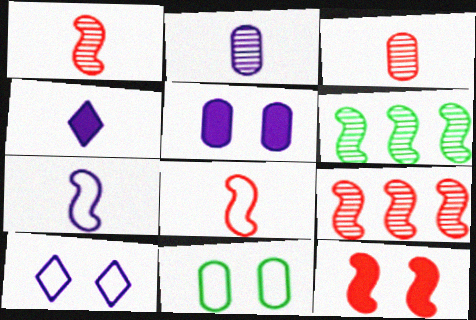[[2, 4, 7], 
[4, 9, 11], 
[6, 7, 12], 
[8, 9, 12]]